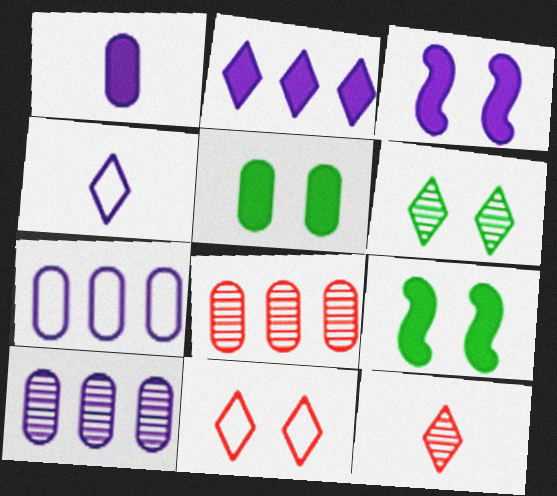[[1, 2, 3], 
[3, 4, 10], 
[4, 8, 9], 
[7, 9, 12]]